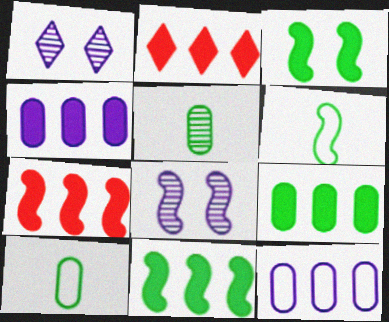[[1, 7, 10], 
[2, 4, 11], 
[2, 8, 10], 
[6, 7, 8]]